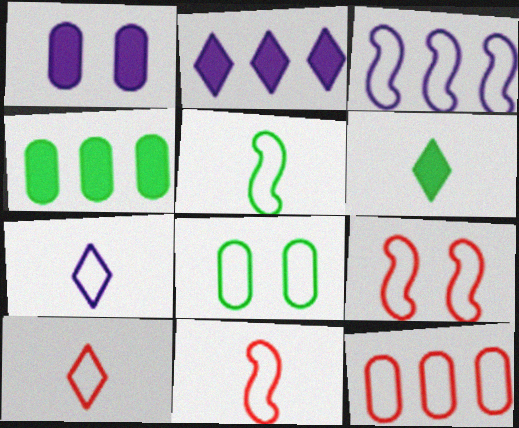[[3, 5, 9], 
[3, 8, 10], 
[9, 10, 12]]